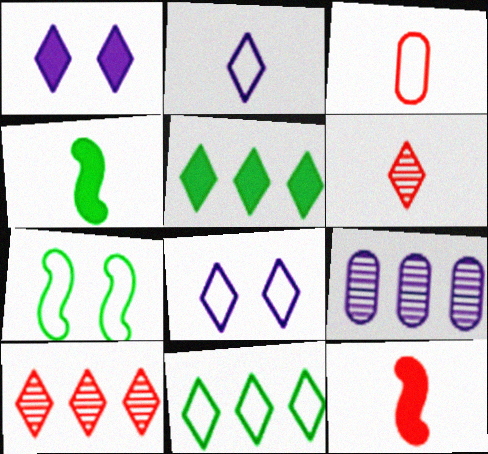[[1, 6, 11], 
[3, 6, 12], 
[5, 6, 8]]